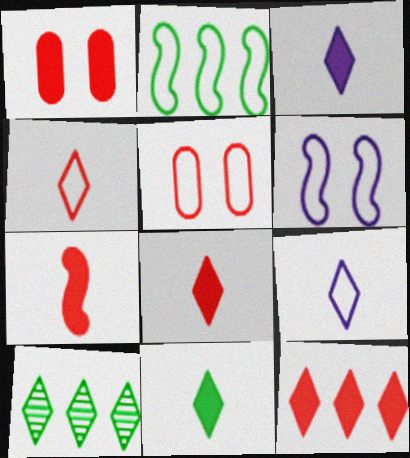[[1, 7, 12], 
[2, 5, 9], 
[3, 8, 11]]